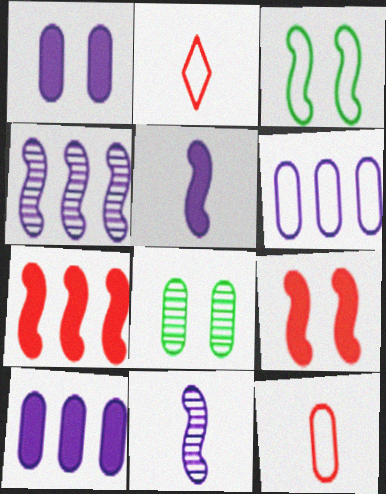[[2, 3, 6], 
[3, 7, 11], 
[8, 10, 12]]